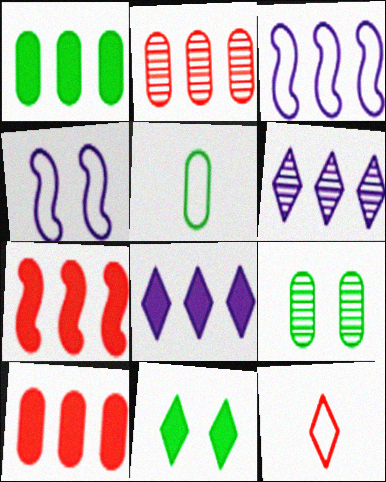[[1, 5, 9], 
[1, 7, 8], 
[6, 11, 12]]